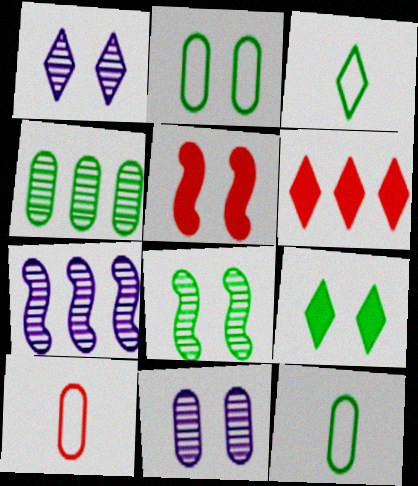[[1, 2, 5], 
[1, 3, 6], 
[2, 8, 9], 
[7, 9, 10]]